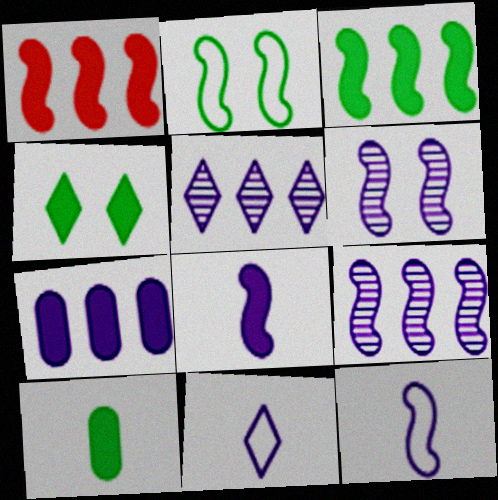[[3, 4, 10], 
[6, 7, 11]]